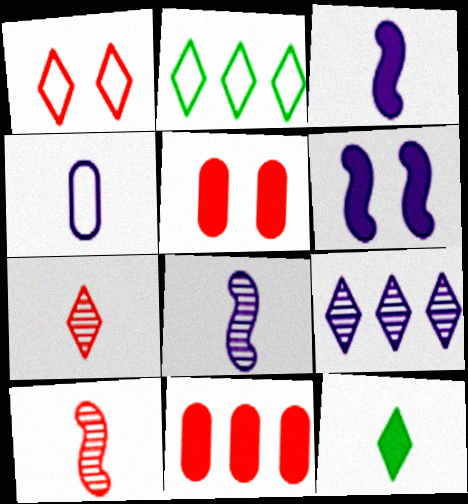[[1, 9, 12], 
[1, 10, 11], 
[2, 5, 8], 
[4, 6, 9], 
[4, 10, 12], 
[6, 11, 12]]